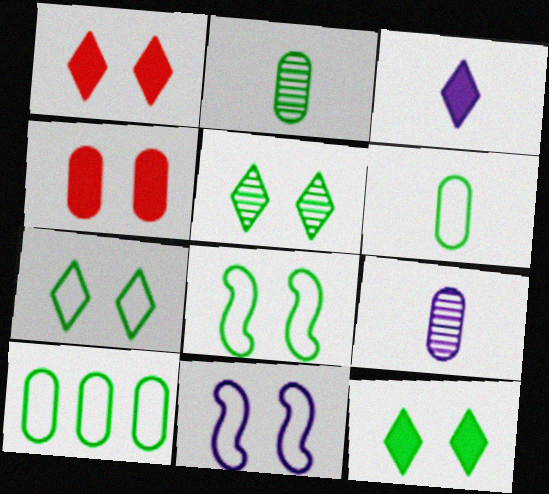[[4, 5, 11], 
[4, 9, 10], 
[5, 7, 12]]